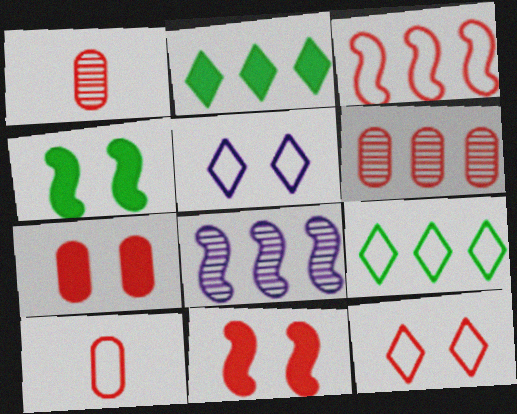[[3, 10, 12], 
[6, 7, 10]]